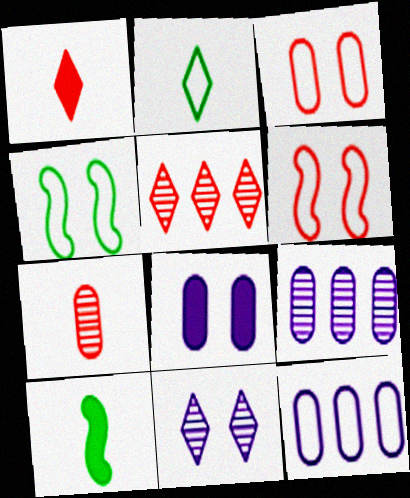[[1, 4, 9], 
[2, 6, 12]]